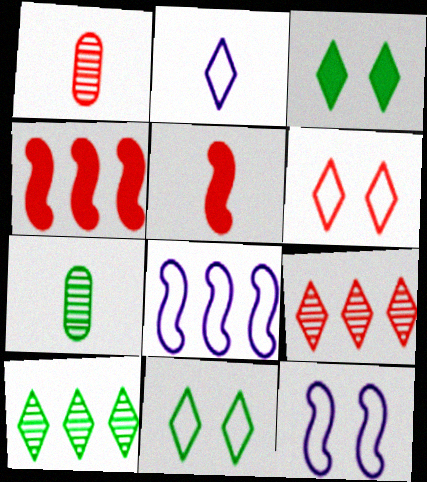[[1, 3, 8], 
[1, 4, 6], 
[2, 3, 9], 
[2, 5, 7]]